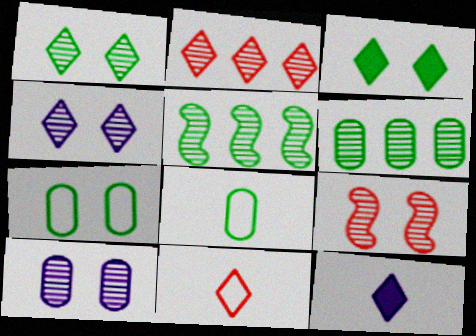[[1, 9, 10], 
[3, 5, 8]]